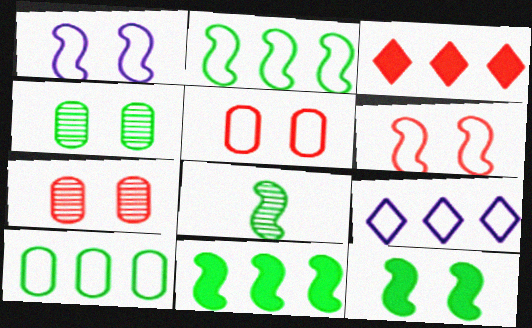[[2, 8, 12]]